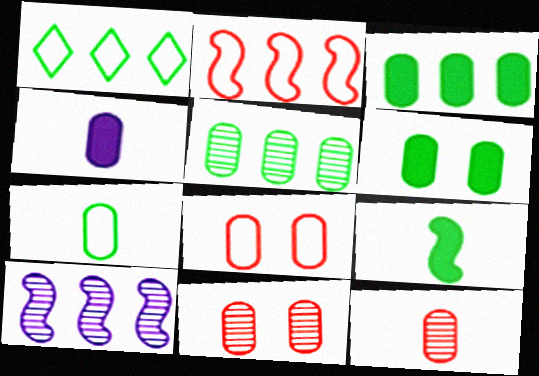[[4, 5, 8], 
[4, 7, 12], 
[5, 6, 7]]